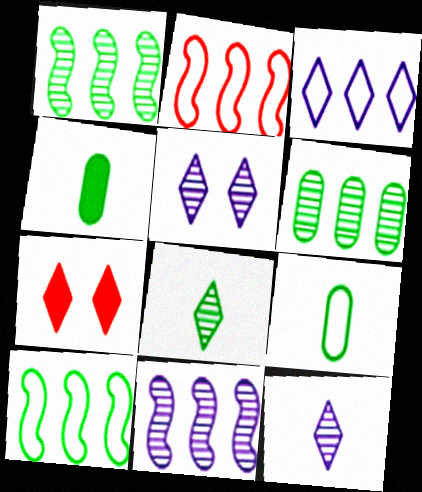[[2, 4, 5], 
[3, 7, 8], 
[7, 9, 11]]